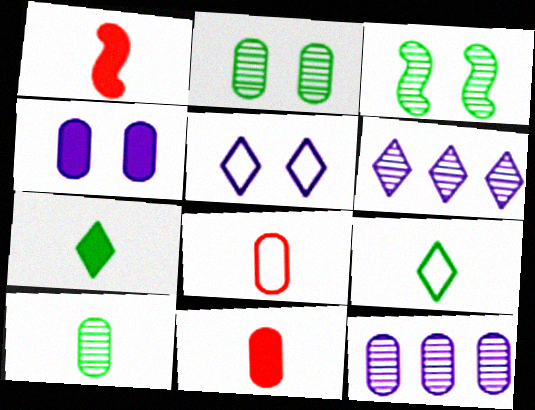[]